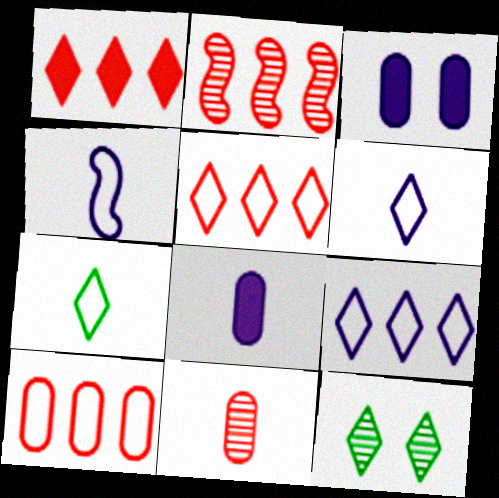[[1, 2, 10], 
[1, 6, 12], 
[2, 3, 7]]